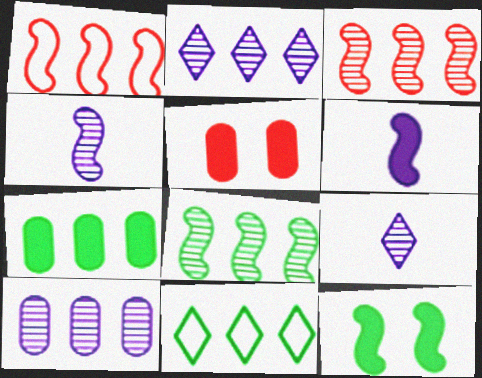[[1, 2, 7], 
[1, 4, 12], 
[4, 5, 11], 
[7, 8, 11]]